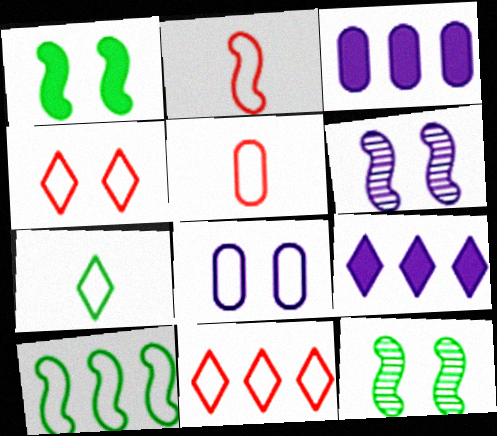[[5, 9, 12]]